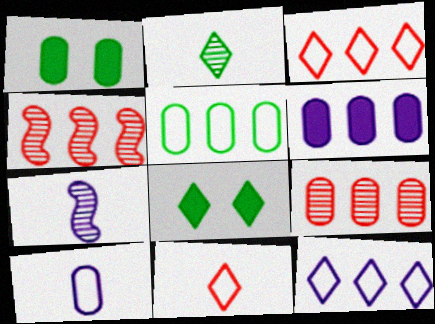[[1, 3, 7], 
[1, 9, 10], 
[4, 8, 10], 
[5, 6, 9]]